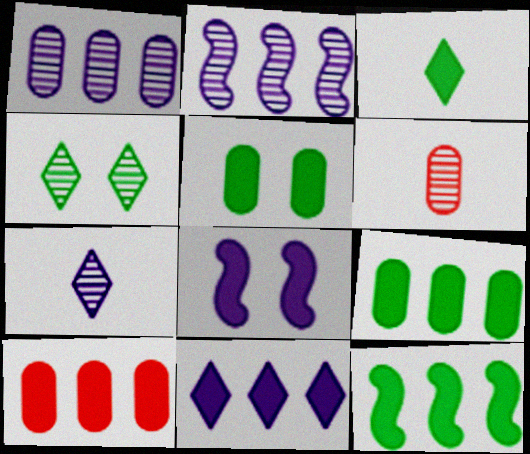[[2, 4, 6], 
[3, 5, 12], 
[3, 8, 10], 
[10, 11, 12]]